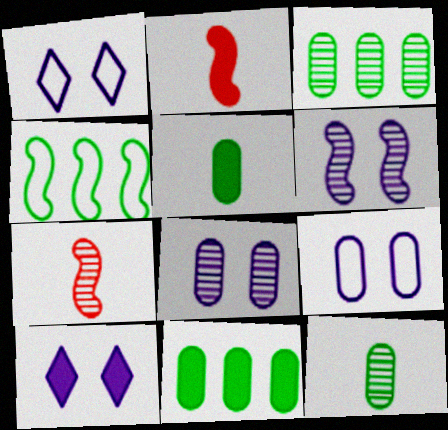[[1, 2, 3], 
[1, 7, 11], 
[2, 4, 6], 
[2, 10, 11], 
[6, 9, 10]]